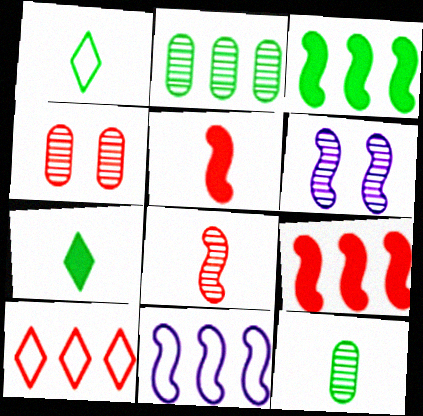[[4, 5, 10], 
[4, 7, 11]]